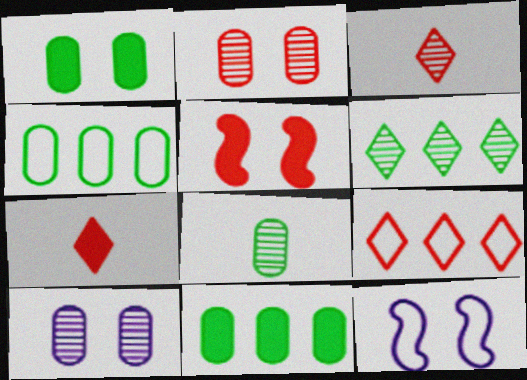[[1, 4, 8], 
[3, 11, 12]]